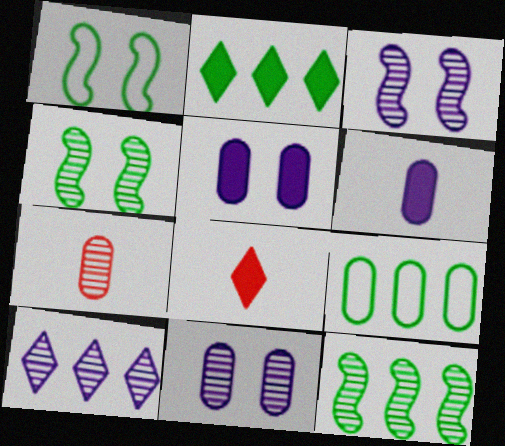[[2, 9, 12], 
[3, 8, 9], 
[4, 7, 10], 
[5, 7, 9]]